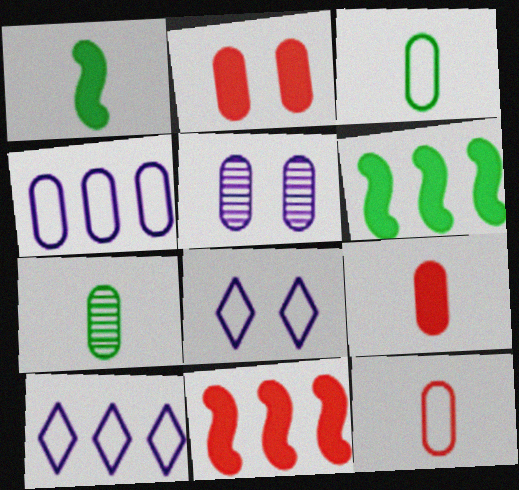[[2, 4, 7], 
[7, 8, 11]]